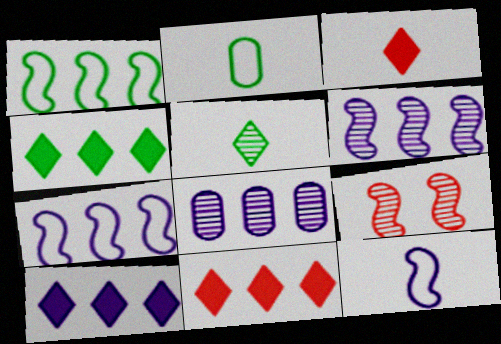[[1, 8, 11], 
[2, 9, 10], 
[4, 10, 11], 
[5, 8, 9], 
[7, 8, 10]]